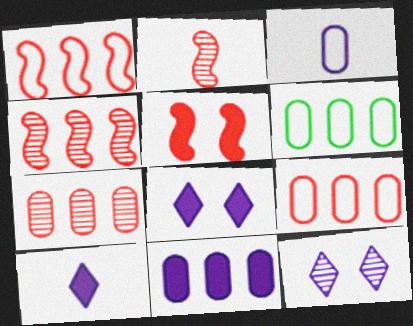[[1, 2, 5], 
[2, 6, 8], 
[6, 7, 11]]